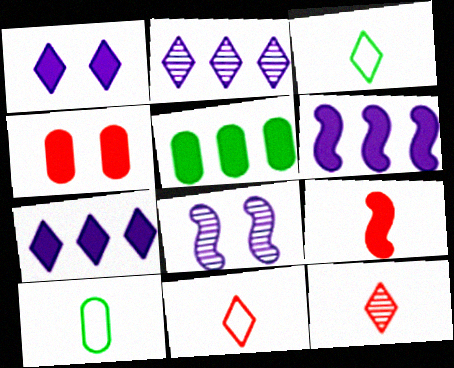[[1, 5, 9], 
[5, 8, 11]]